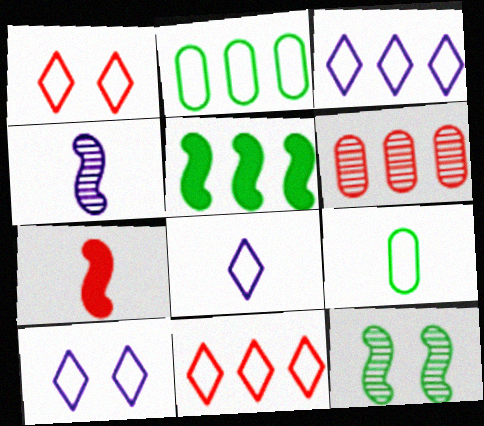[[1, 6, 7], 
[3, 5, 6], 
[3, 8, 10]]